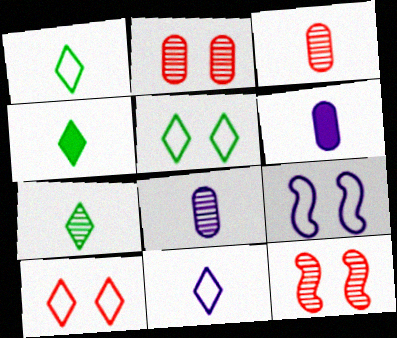[[1, 4, 7]]